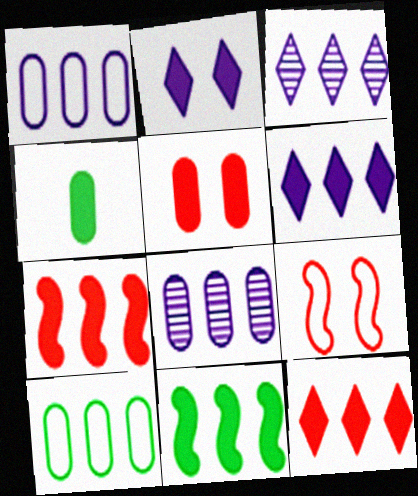[[2, 4, 7], 
[3, 4, 9], 
[3, 7, 10]]